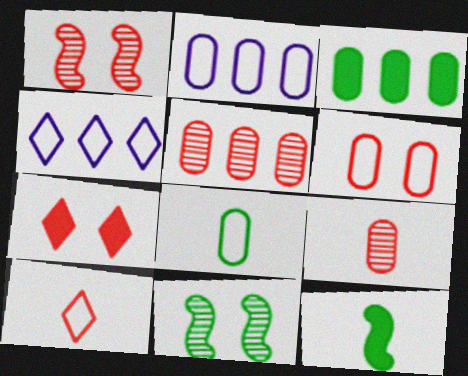[[1, 6, 7], 
[2, 3, 5], 
[2, 6, 8]]